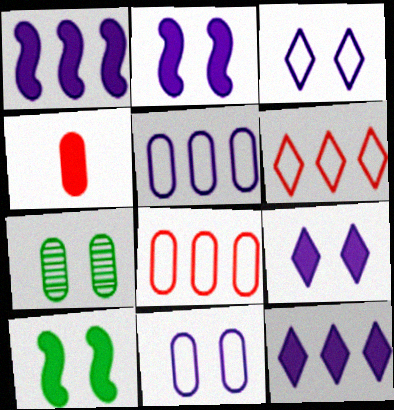[[4, 5, 7], 
[4, 10, 12]]